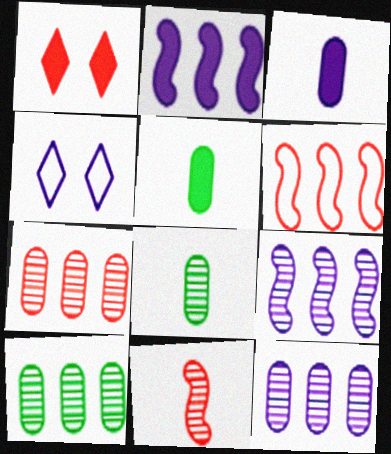[[1, 2, 5], 
[3, 4, 9], 
[7, 10, 12]]